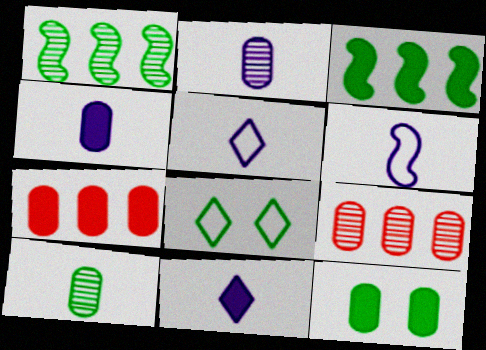[[2, 6, 11], 
[3, 8, 10], 
[4, 7, 12]]